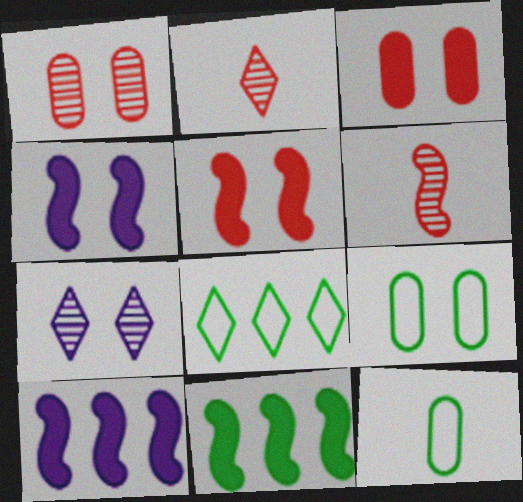[[2, 9, 10], 
[5, 7, 9]]